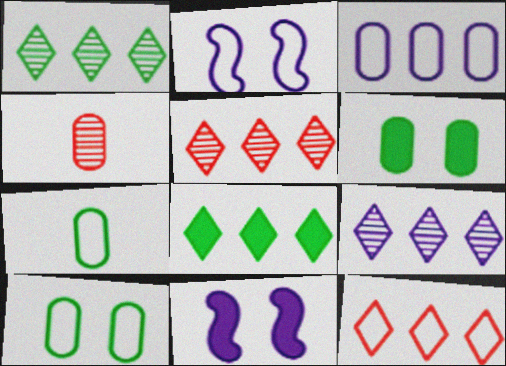[[1, 5, 9], 
[2, 4, 8], 
[2, 7, 12], 
[3, 4, 6], 
[5, 7, 11], 
[8, 9, 12]]